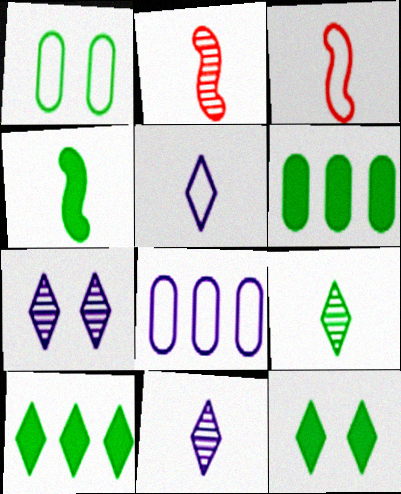[[2, 8, 12], 
[3, 6, 7], 
[4, 6, 12]]